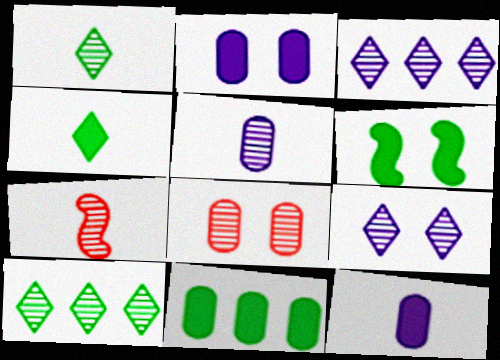[[1, 5, 7], 
[4, 6, 11]]